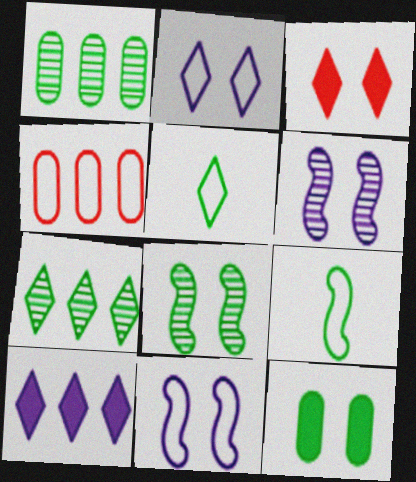[[2, 4, 9], 
[4, 5, 11], 
[7, 9, 12]]